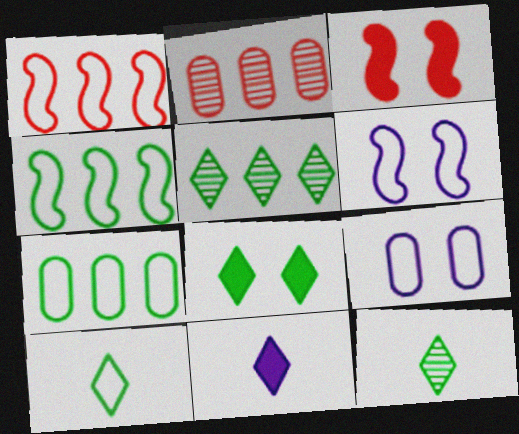[[1, 9, 10], 
[5, 8, 10]]